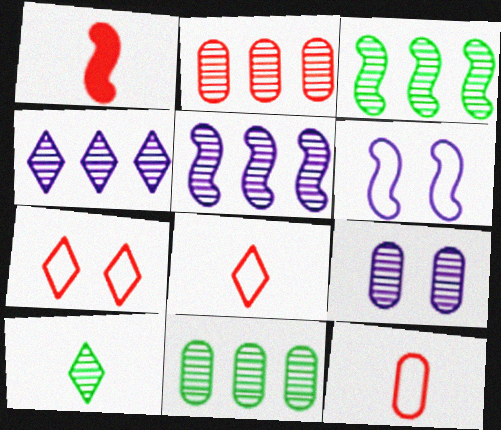[[1, 2, 7], 
[1, 3, 6], 
[2, 3, 4]]